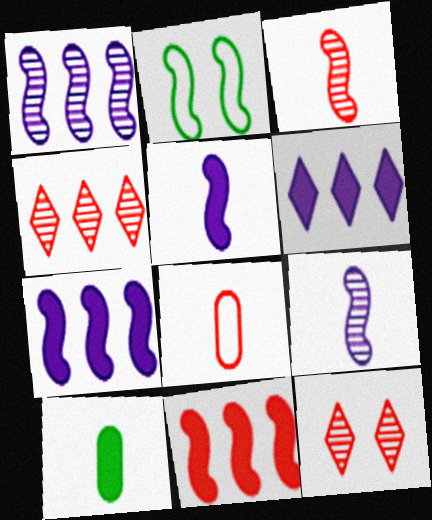[[2, 3, 7], 
[2, 9, 11], 
[8, 11, 12]]